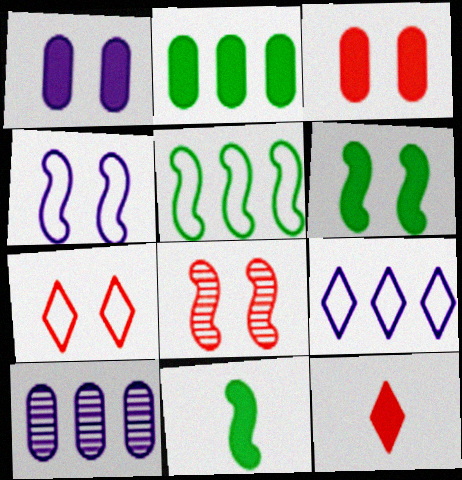[[3, 7, 8], 
[4, 6, 8], 
[7, 10, 11]]